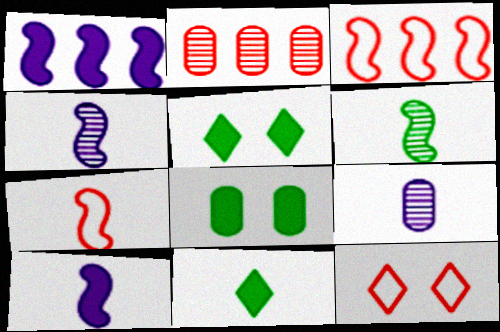[[3, 5, 9], 
[6, 7, 10], 
[7, 9, 11]]